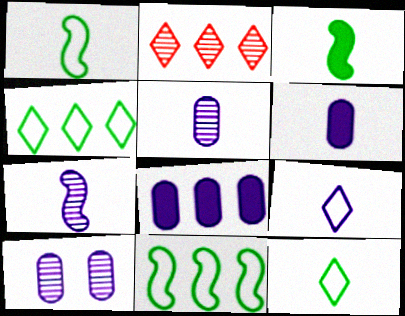[[2, 8, 11], 
[6, 7, 9]]